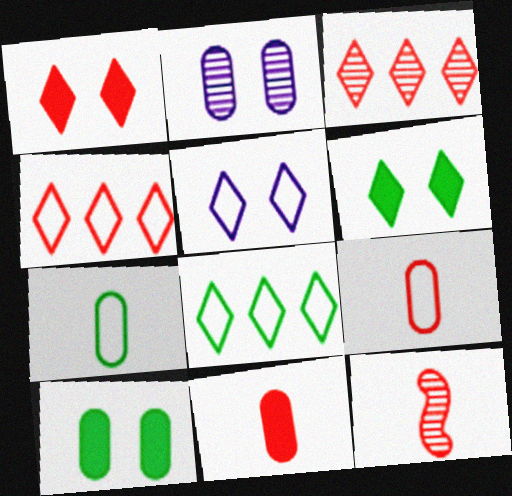[]